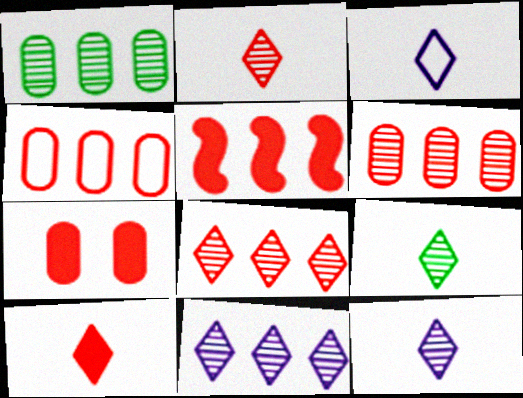[[2, 9, 12], 
[3, 9, 10], 
[4, 5, 8], 
[5, 7, 10]]